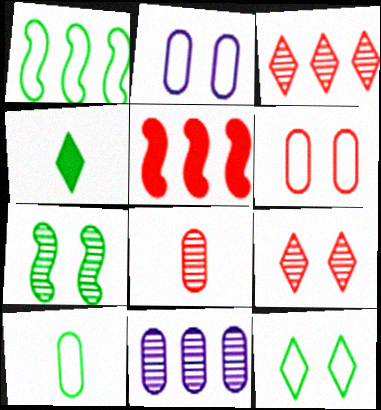[[1, 10, 12]]